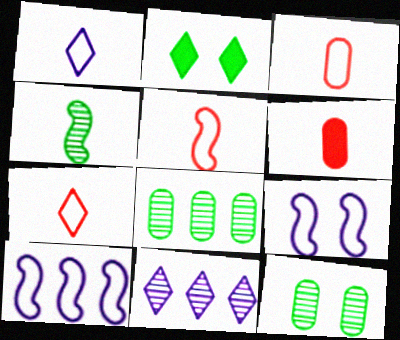[[1, 4, 6], 
[2, 7, 11], 
[3, 5, 7]]